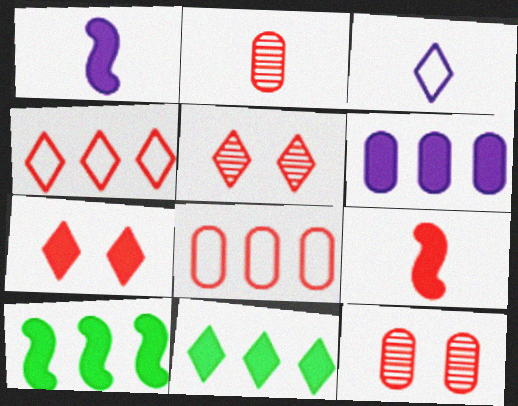[[3, 5, 11], 
[3, 10, 12], 
[4, 9, 12], 
[5, 8, 9]]